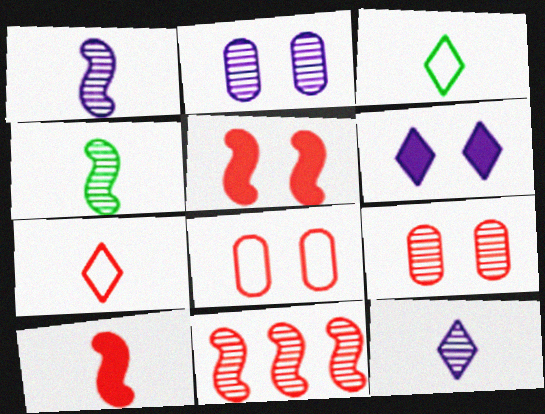[]